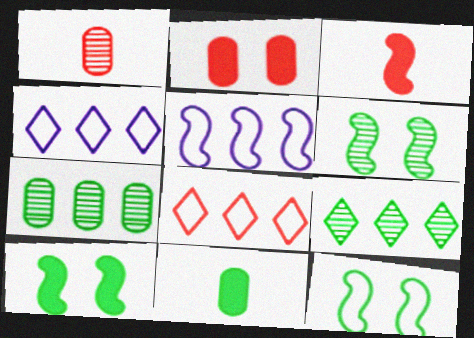[[1, 4, 10], 
[3, 5, 6], 
[6, 10, 12], 
[9, 11, 12]]